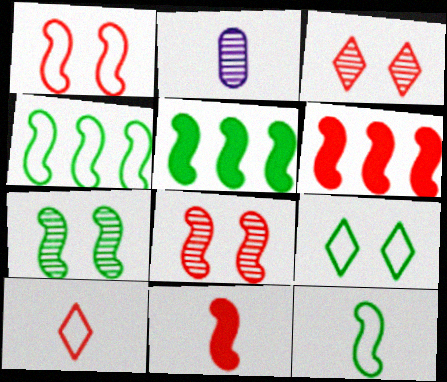[[2, 6, 9], 
[5, 7, 12]]